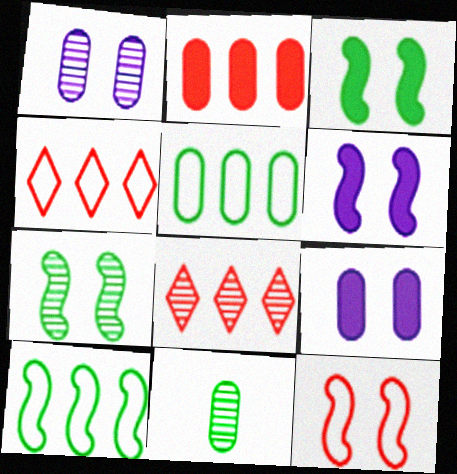[[4, 6, 11], 
[6, 7, 12]]